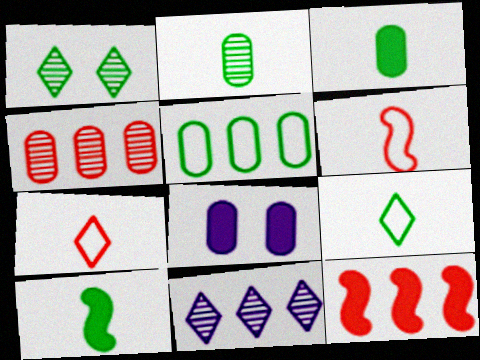[[1, 5, 10], 
[2, 9, 10], 
[5, 11, 12]]